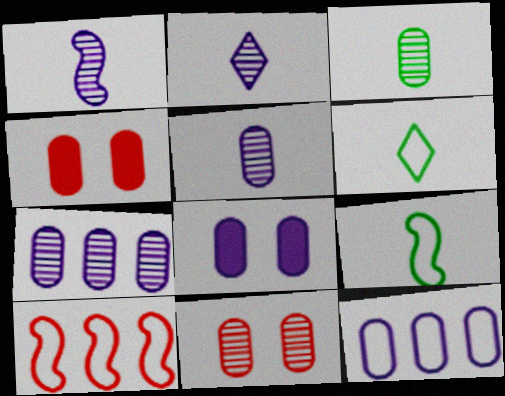[[1, 2, 5], 
[3, 4, 12], 
[3, 7, 11], 
[5, 8, 12]]